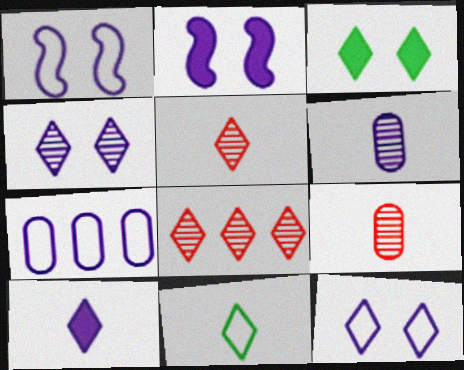[[5, 10, 11]]